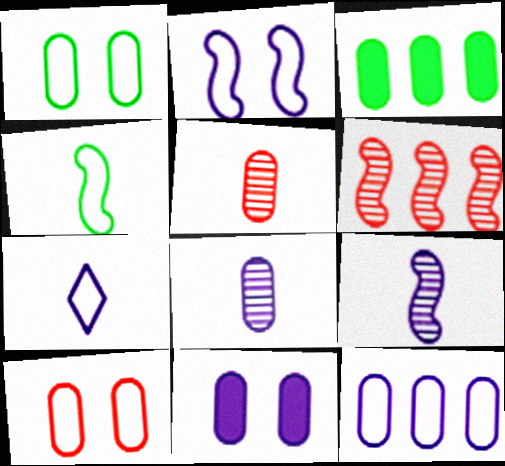[[2, 7, 12], 
[3, 8, 10], 
[8, 11, 12]]